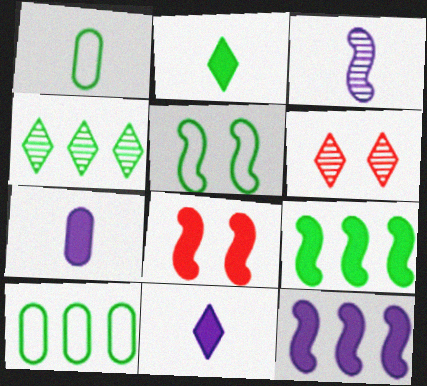[[1, 6, 12], 
[4, 9, 10]]